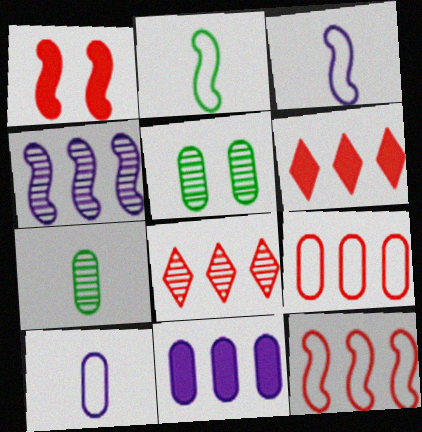[[1, 2, 4], 
[3, 5, 6]]